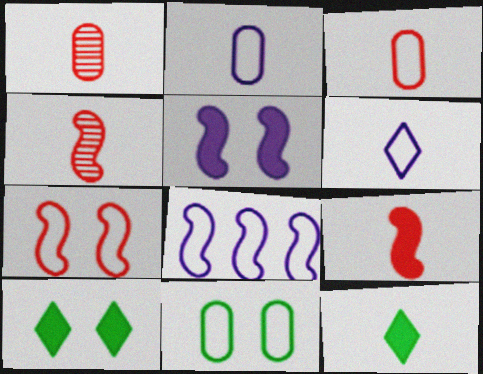[[1, 8, 10], 
[2, 4, 12]]